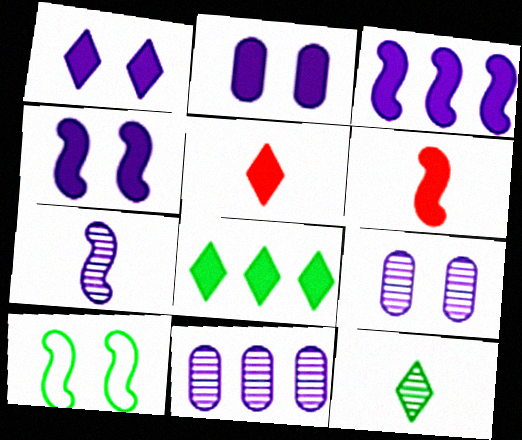[[1, 2, 4], 
[1, 5, 8], 
[2, 6, 8], 
[5, 10, 11]]